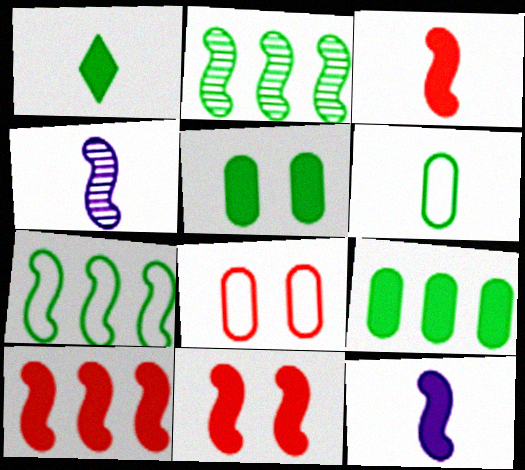[[3, 10, 11], 
[4, 7, 11]]